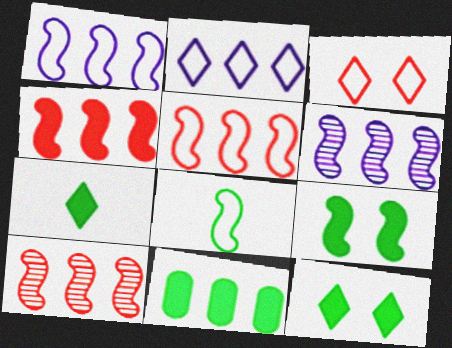[[2, 10, 11], 
[4, 5, 10], 
[7, 9, 11]]